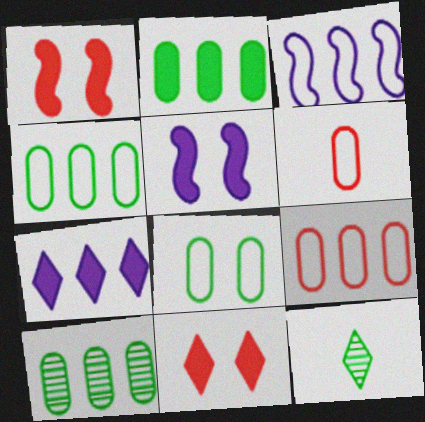[[2, 4, 10], 
[5, 9, 12]]